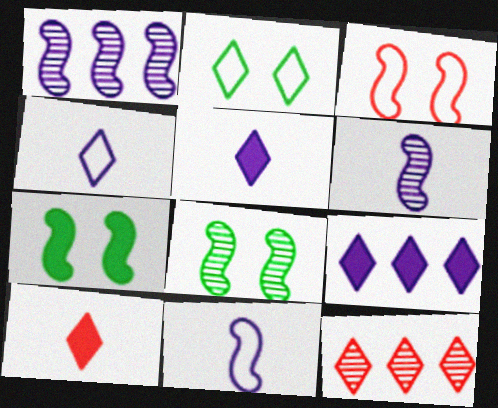[[2, 5, 12]]